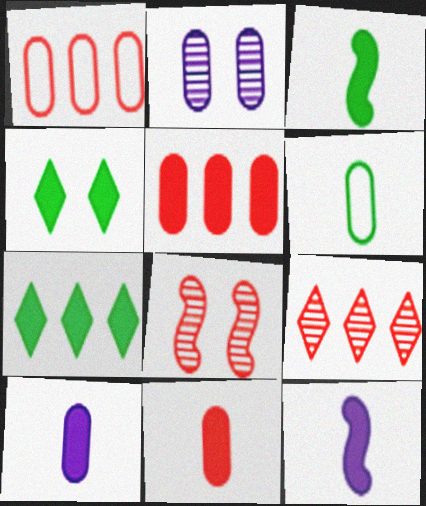[[2, 5, 6], 
[4, 5, 12]]